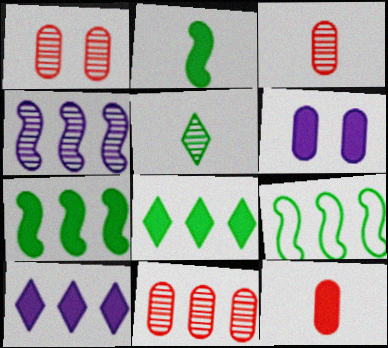[[1, 3, 11], 
[1, 4, 5], 
[9, 10, 11]]